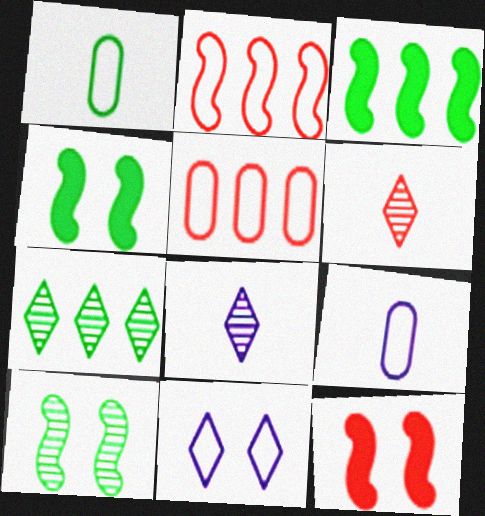[[1, 2, 11], 
[1, 4, 7], 
[4, 5, 8], 
[5, 6, 12], 
[7, 9, 12]]